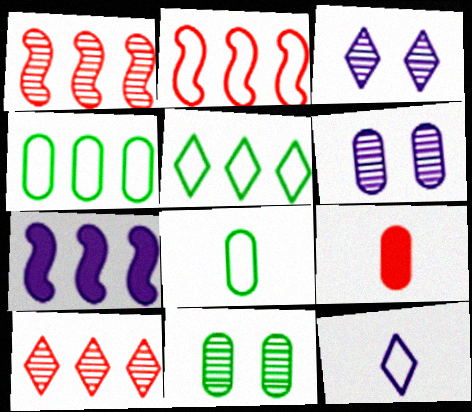[[4, 6, 9], 
[4, 7, 10], 
[6, 7, 12]]